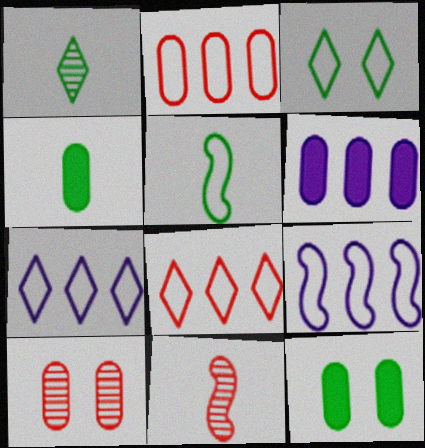[[1, 4, 5], 
[3, 6, 11], 
[7, 11, 12]]